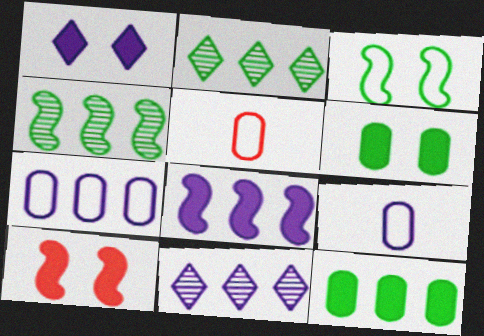[[1, 4, 5], 
[1, 6, 10], 
[2, 9, 10], 
[7, 8, 11]]